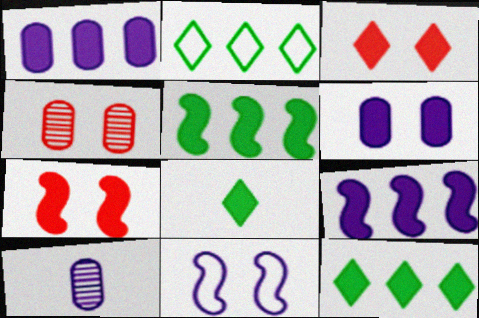[[1, 7, 8], 
[2, 7, 10]]